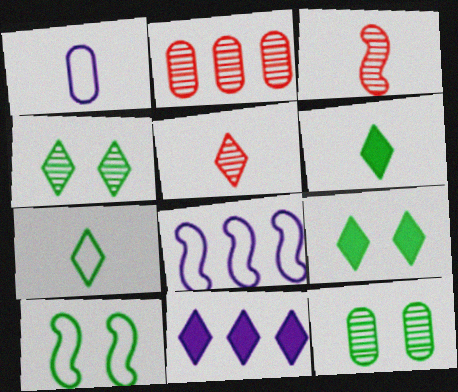[[1, 3, 6], 
[9, 10, 12]]